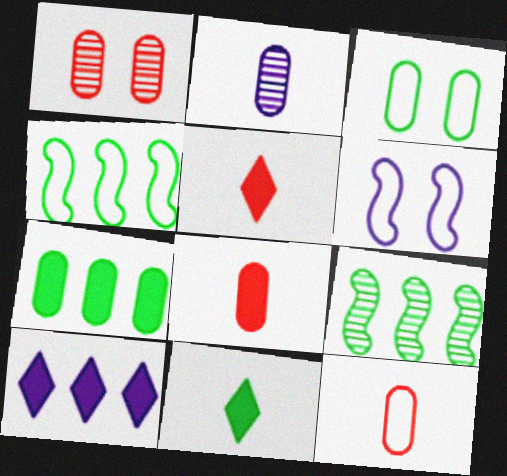[[2, 6, 10], 
[3, 9, 11]]